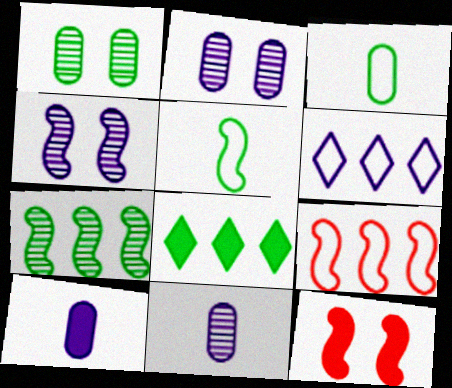[[1, 5, 8], 
[4, 6, 10], 
[8, 10, 12]]